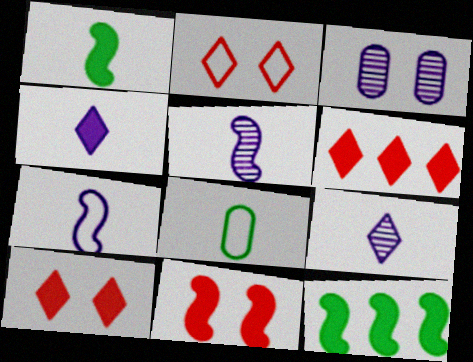[]